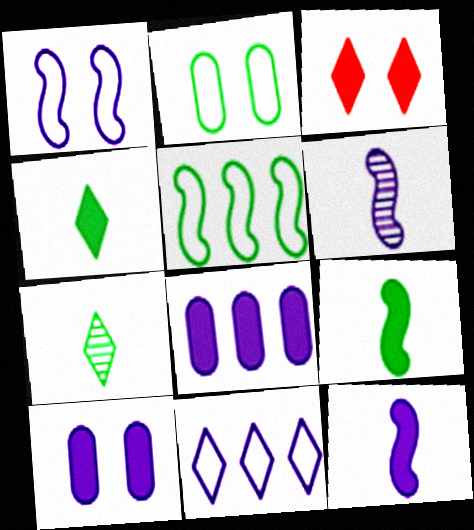[[3, 7, 11], 
[3, 8, 9], 
[6, 10, 11]]